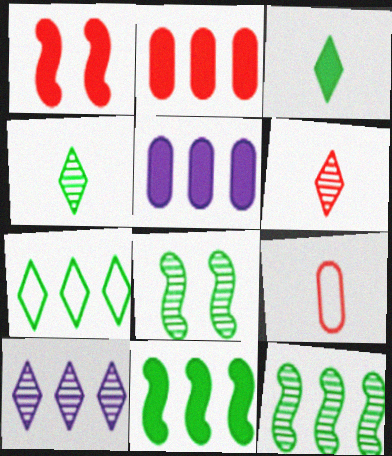[[1, 3, 5]]